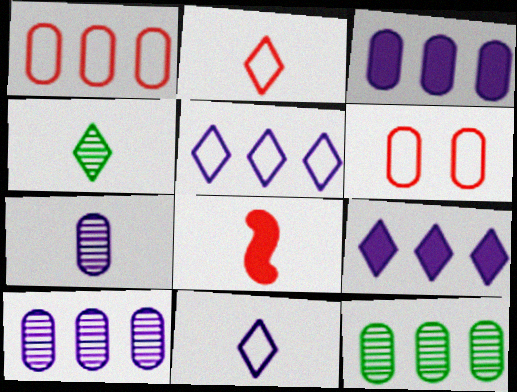[[1, 3, 12]]